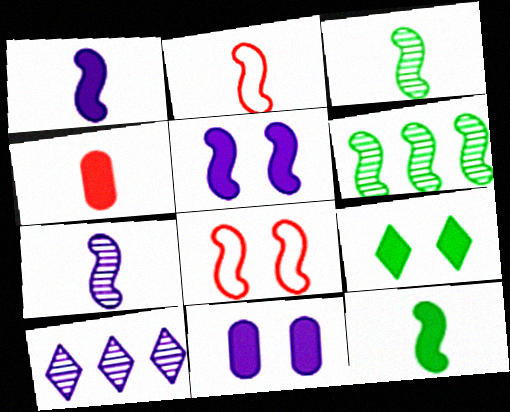[[1, 2, 3], 
[1, 6, 8], 
[2, 5, 6], 
[2, 7, 12]]